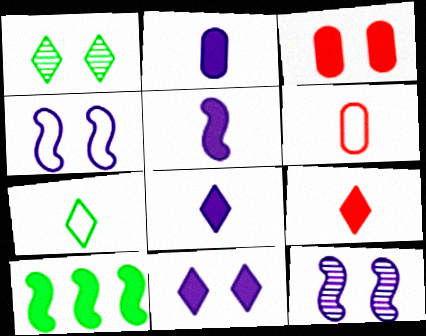[[1, 3, 4], 
[2, 5, 8], 
[3, 8, 10]]